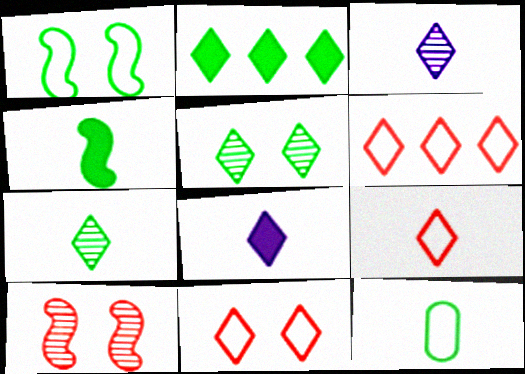[[2, 3, 11], 
[4, 7, 12], 
[5, 6, 8], 
[6, 9, 11], 
[7, 8, 9]]